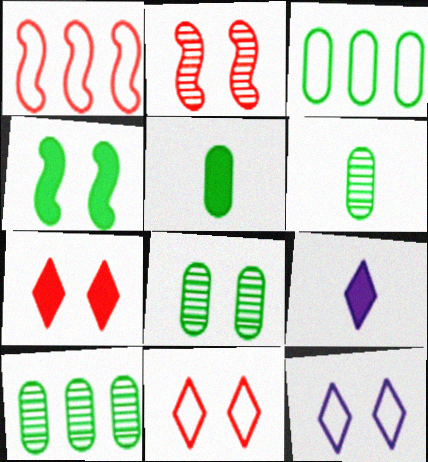[[1, 8, 9], 
[2, 3, 9], 
[3, 5, 8], 
[6, 8, 10]]